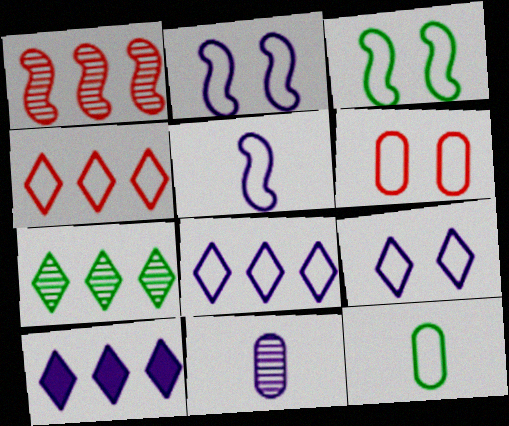[[2, 4, 12], 
[2, 10, 11], 
[3, 6, 9], 
[4, 7, 10]]